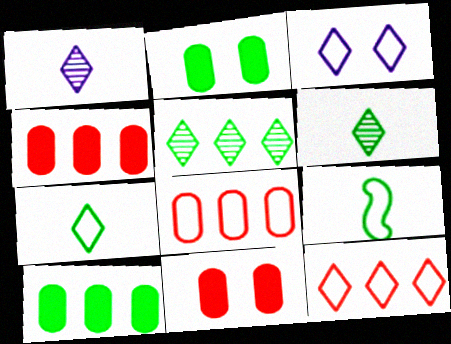[[2, 5, 9], 
[3, 7, 12], 
[3, 8, 9]]